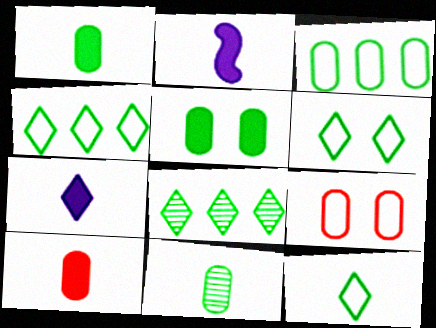[[2, 8, 9], 
[3, 5, 11], 
[4, 6, 12]]